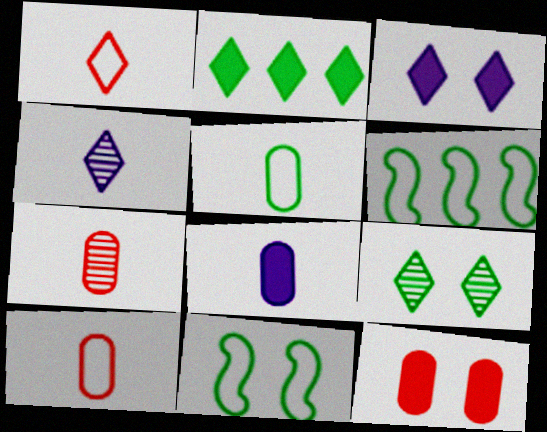[[3, 6, 7], 
[4, 6, 12], 
[5, 7, 8]]